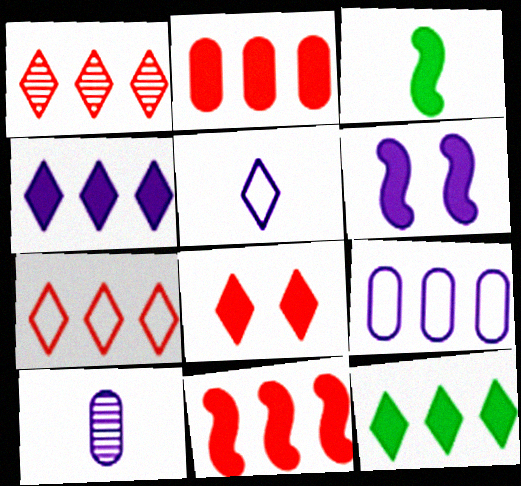[[3, 6, 11]]